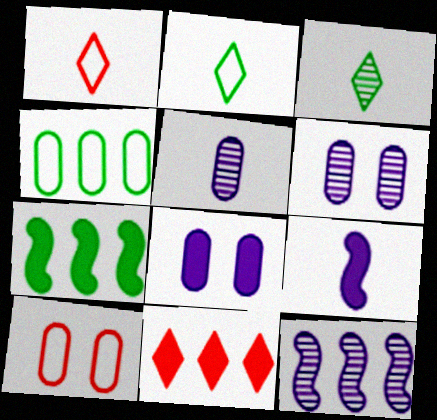[[1, 6, 7], 
[4, 11, 12]]